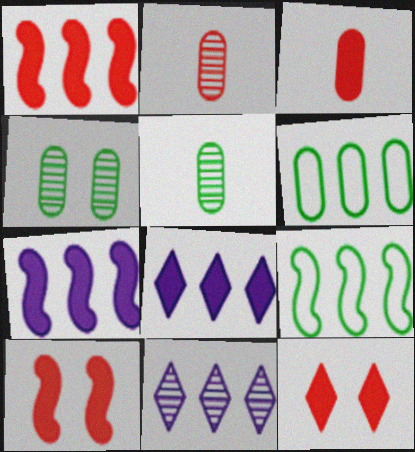[[1, 3, 12], 
[1, 6, 11]]